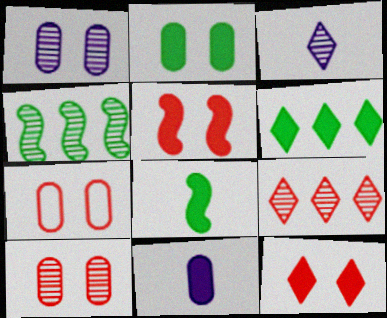[[1, 2, 7], 
[2, 6, 8], 
[3, 4, 10], 
[5, 6, 11]]